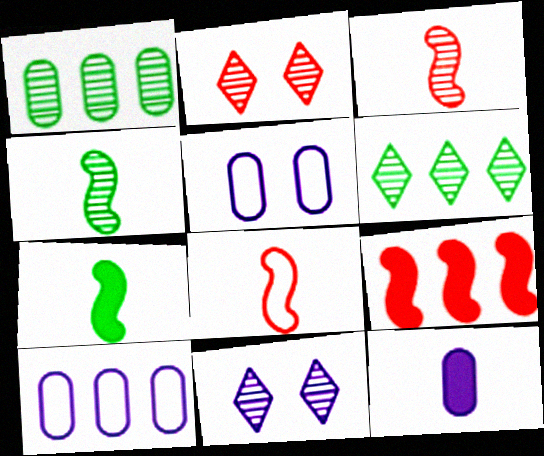[[1, 3, 11], 
[2, 7, 10], 
[6, 9, 10]]